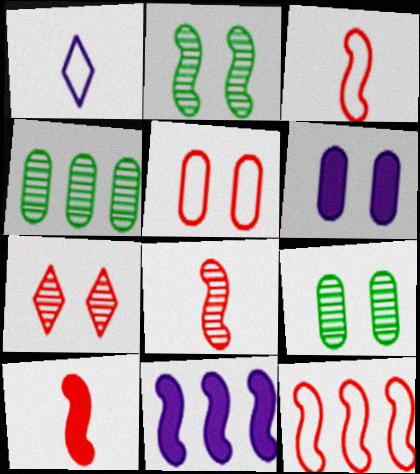[[2, 3, 11], 
[3, 8, 10], 
[5, 6, 9]]